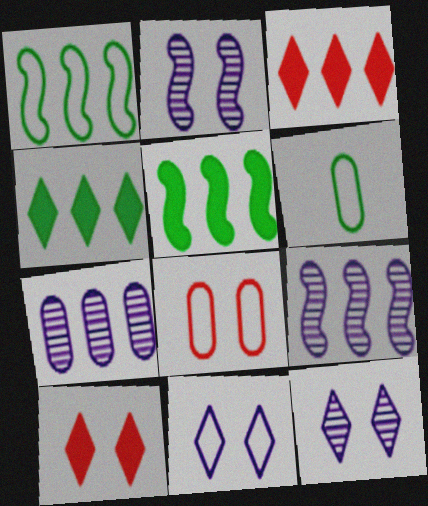[[1, 3, 7], 
[2, 3, 6], 
[6, 9, 10]]